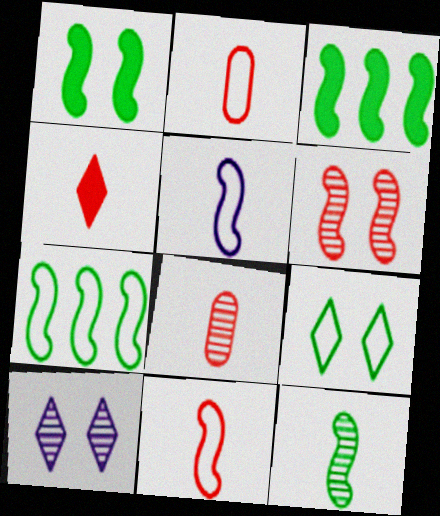[[1, 7, 12], 
[2, 3, 10], 
[3, 5, 6], 
[4, 8, 11]]